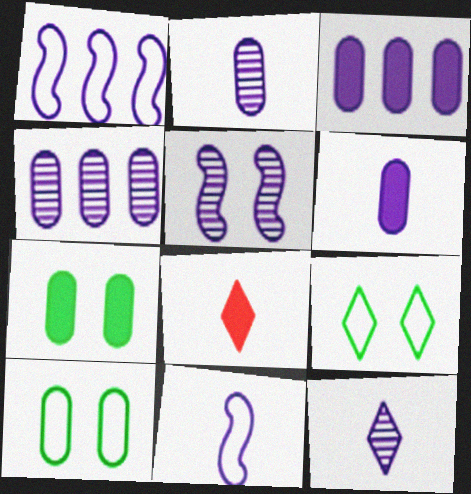[[4, 5, 12], 
[6, 11, 12]]